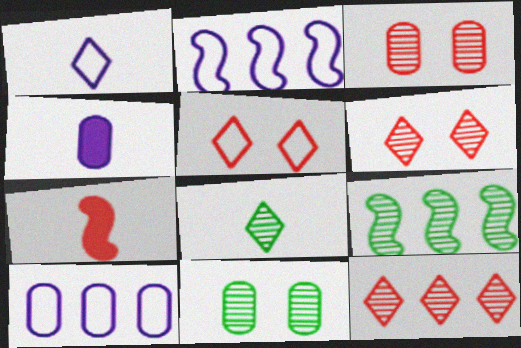[[4, 5, 9], 
[8, 9, 11]]